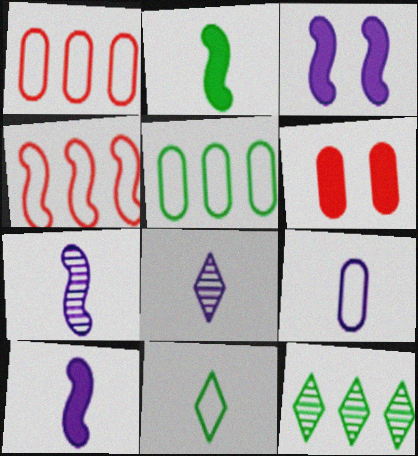[[8, 9, 10]]